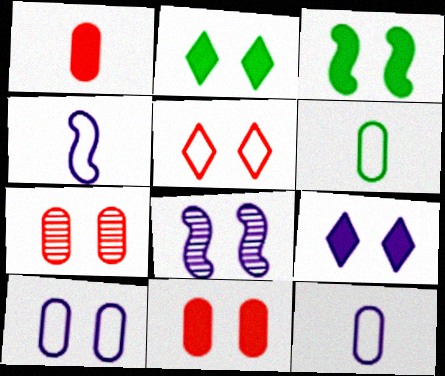[[3, 9, 11], 
[8, 9, 10]]